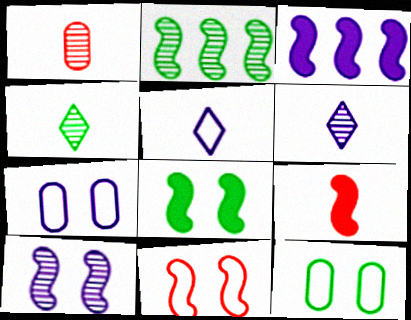[[3, 6, 7], 
[3, 8, 9], 
[8, 10, 11]]